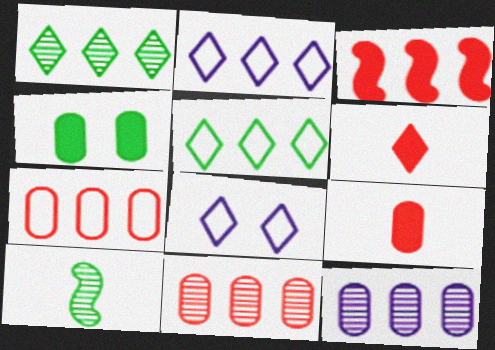[[1, 6, 8], 
[3, 5, 12], 
[4, 5, 10]]